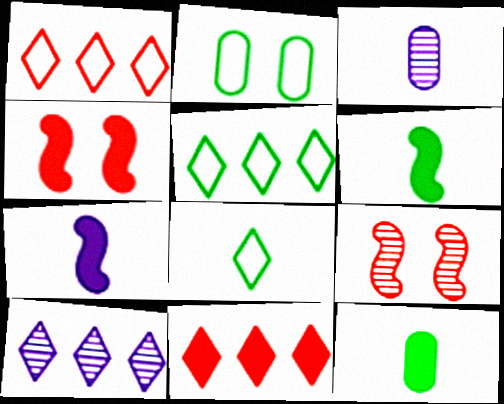[[3, 4, 5], 
[5, 10, 11]]